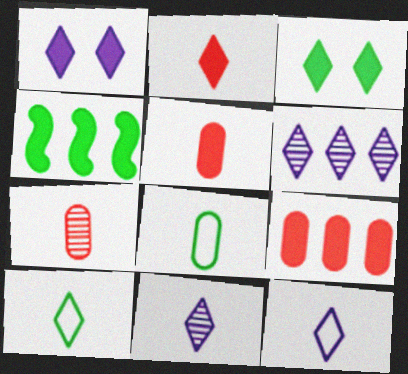[[1, 4, 5], 
[1, 6, 12], 
[2, 10, 11]]